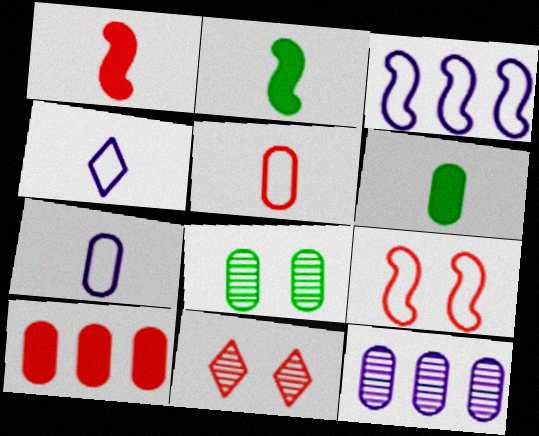[[3, 6, 11], 
[7, 8, 10]]